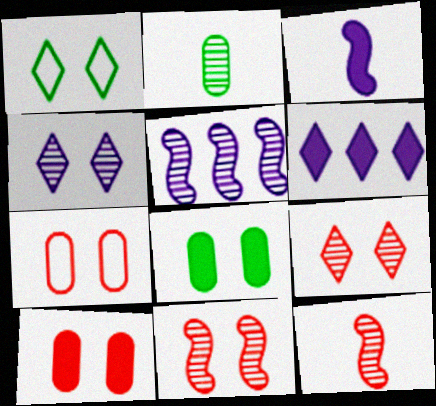[[2, 5, 9]]